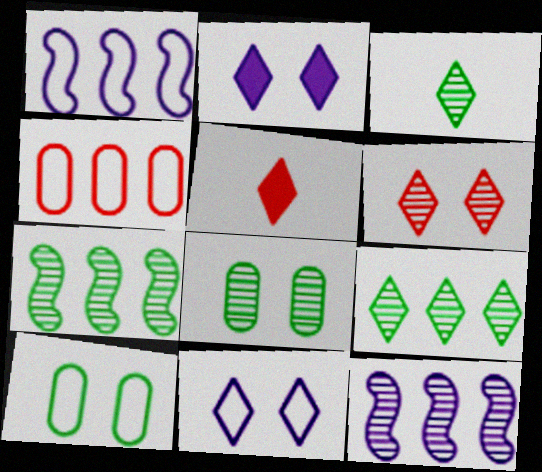[[1, 5, 8], 
[3, 7, 8], 
[5, 9, 11], 
[5, 10, 12]]